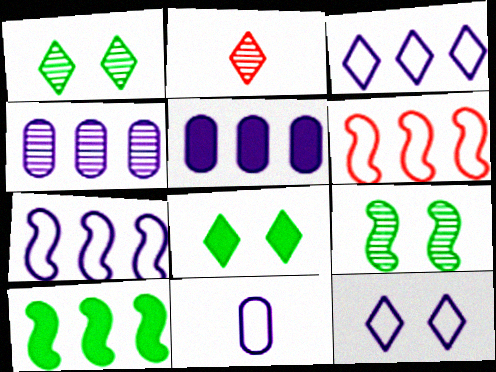[[2, 3, 8], 
[2, 4, 9], 
[7, 11, 12]]